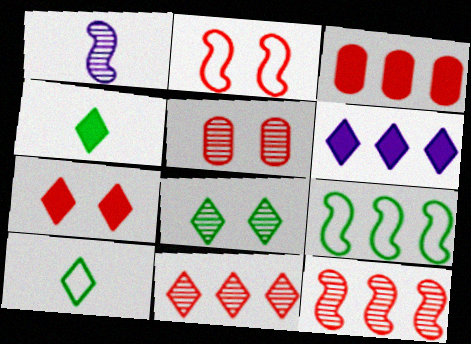[[2, 5, 7], 
[4, 6, 7]]